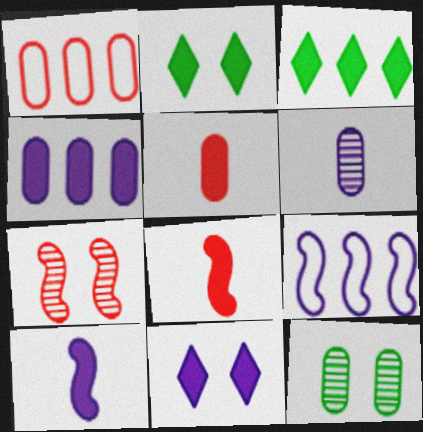[[2, 4, 8], 
[4, 10, 11], 
[6, 9, 11]]